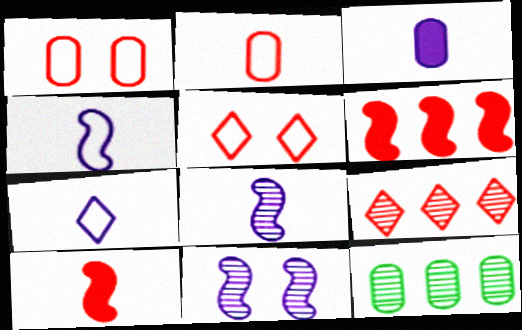[[1, 3, 12], 
[1, 9, 10], 
[3, 7, 8]]